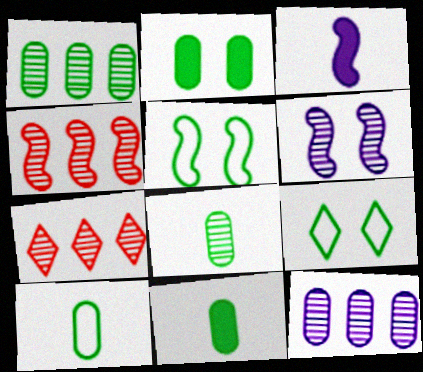[[1, 2, 10], 
[3, 4, 5], 
[6, 7, 8], 
[8, 10, 11]]